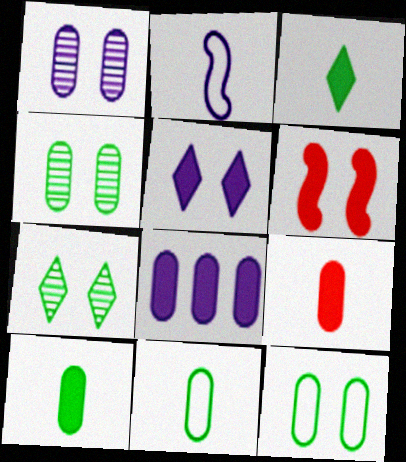[[3, 6, 8]]